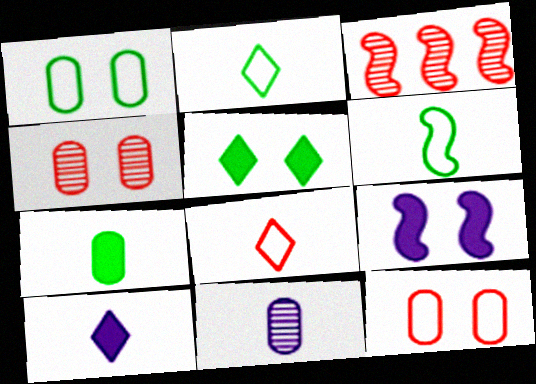[[1, 3, 10], 
[3, 6, 9]]